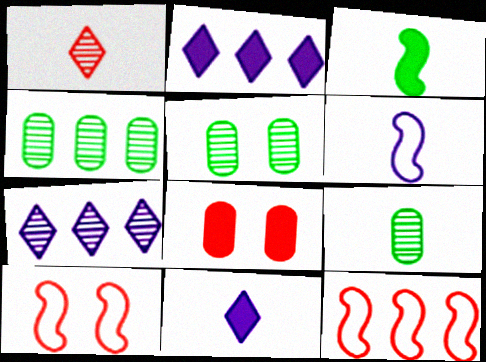[[1, 8, 12], 
[2, 3, 8], 
[2, 4, 12], 
[2, 9, 10], 
[4, 5, 9], 
[4, 10, 11], 
[5, 11, 12]]